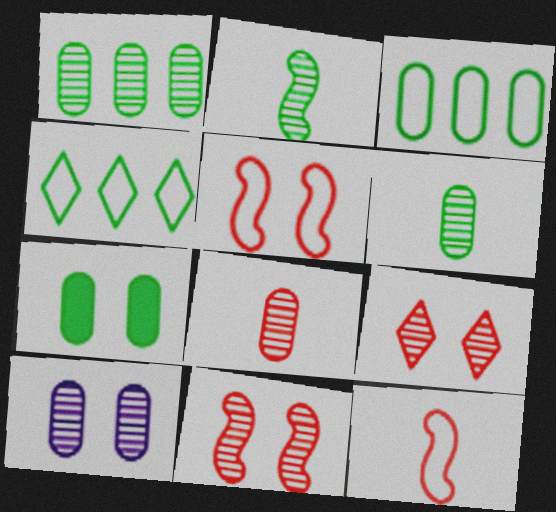[[1, 8, 10], 
[2, 4, 7], 
[3, 6, 7]]